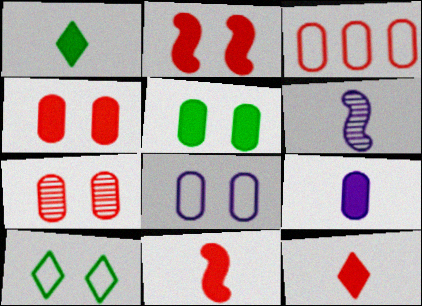[[1, 9, 11], 
[5, 7, 8]]